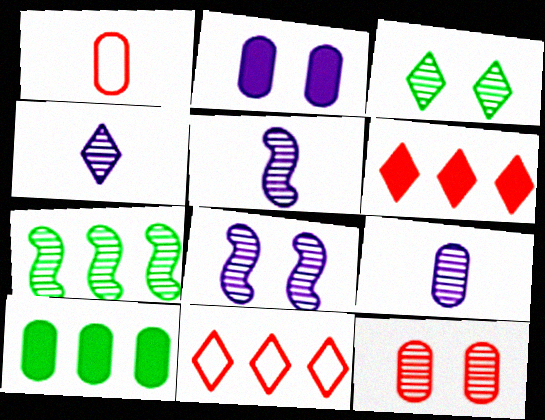[[3, 8, 12], 
[4, 5, 9], 
[4, 7, 12]]